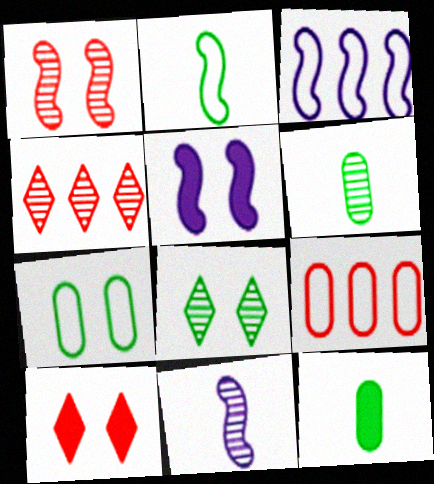[[3, 5, 11], 
[3, 6, 10]]